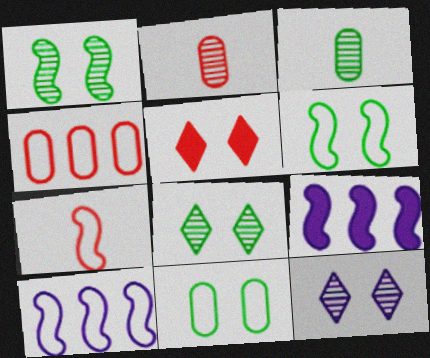[[1, 7, 9], 
[3, 5, 10], 
[6, 7, 10]]